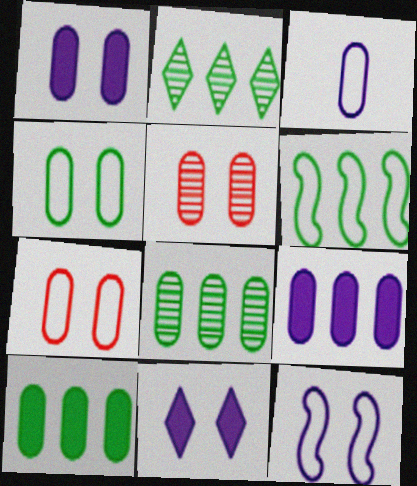[[1, 4, 5], 
[2, 6, 10], 
[3, 5, 10]]